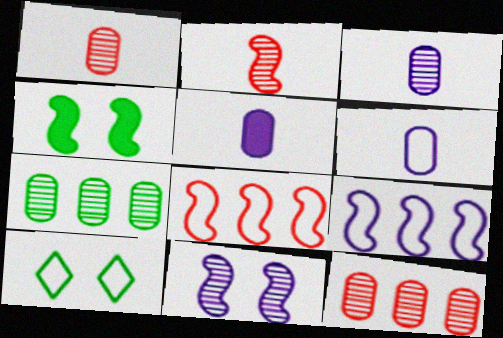[[2, 4, 9], 
[3, 5, 6], 
[6, 8, 10]]